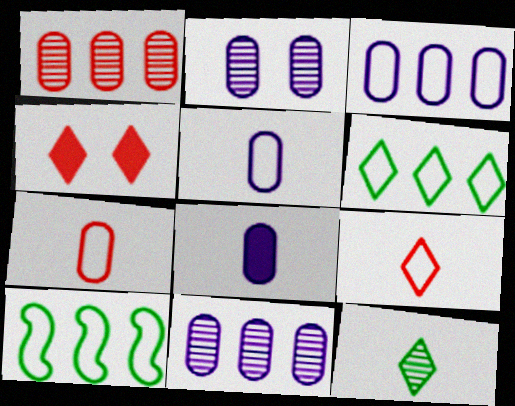[[2, 3, 8]]